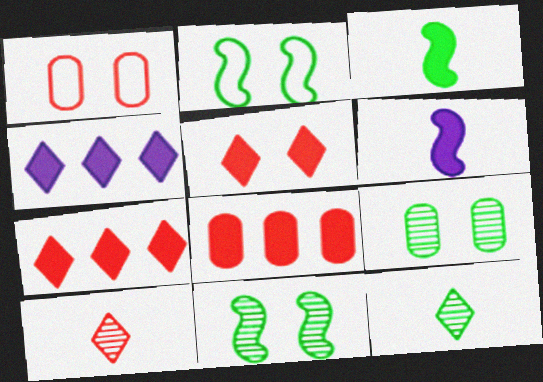[]